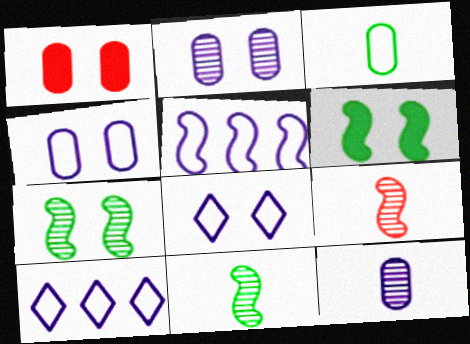[[1, 7, 8], 
[1, 10, 11], 
[5, 6, 9]]